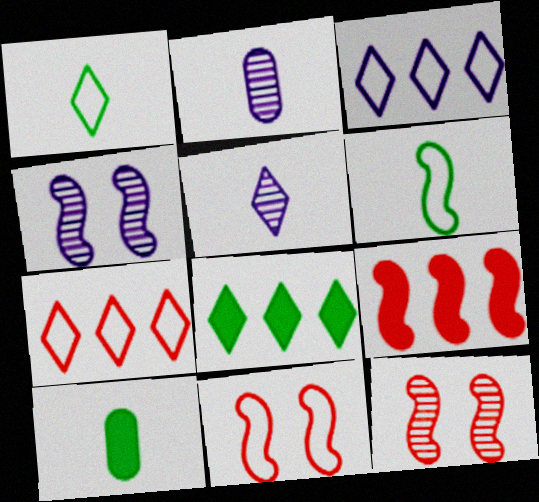[[2, 8, 11], 
[3, 10, 12], 
[4, 6, 9], 
[4, 7, 10]]